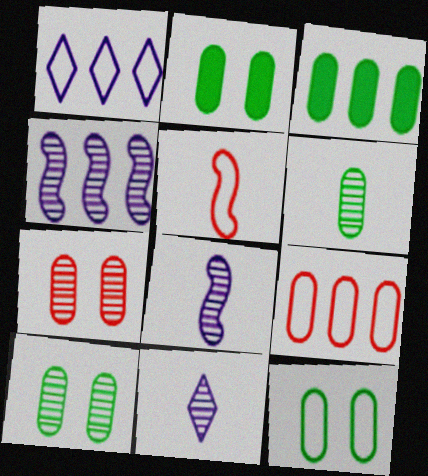[[1, 5, 12], 
[2, 10, 12], 
[3, 6, 12]]